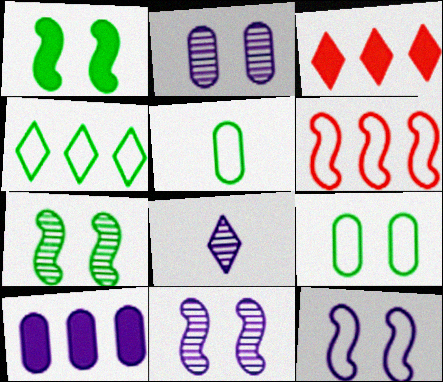[[3, 5, 11], 
[8, 10, 12]]